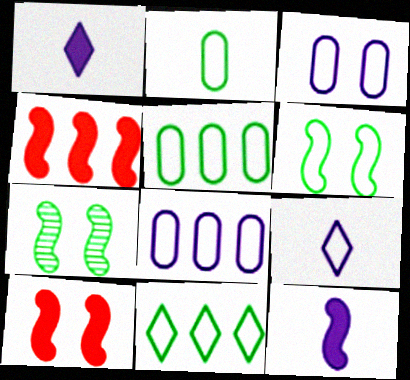[[2, 6, 11]]